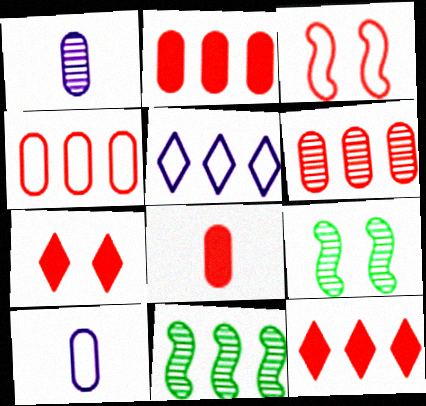[[2, 4, 6], 
[2, 5, 11], 
[5, 8, 9], 
[7, 10, 11], 
[9, 10, 12]]